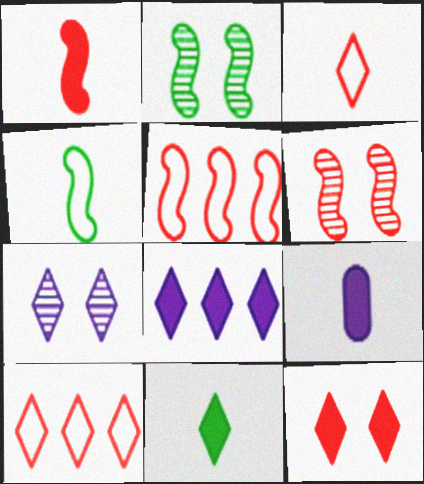[[1, 5, 6], 
[1, 9, 11], 
[2, 9, 10], 
[7, 10, 11], 
[8, 11, 12]]